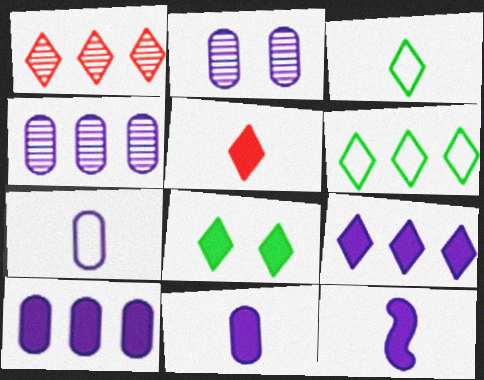[[1, 6, 9], 
[2, 7, 10], 
[5, 8, 9]]